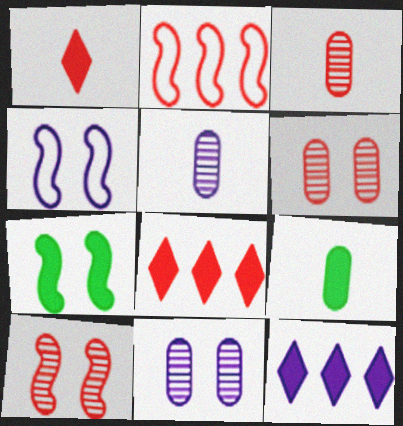[[1, 2, 6], 
[4, 5, 12], 
[4, 7, 10]]